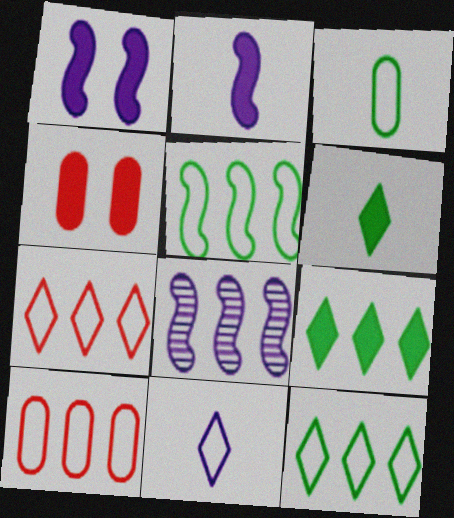[[2, 4, 9], 
[8, 9, 10]]